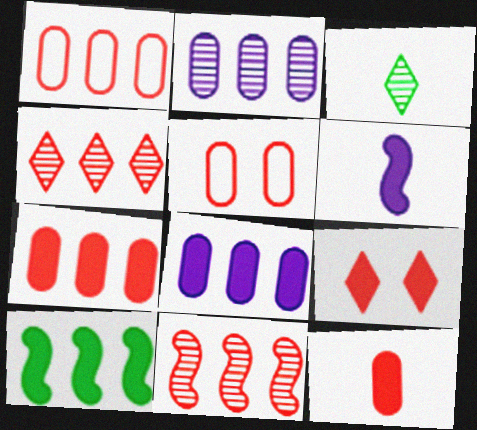[]